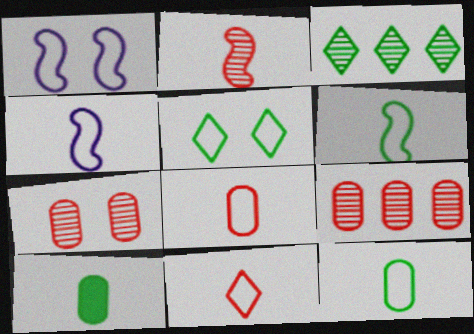[[4, 11, 12]]